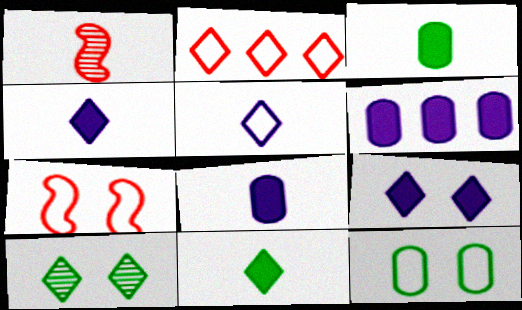[[1, 3, 5], 
[2, 4, 10]]